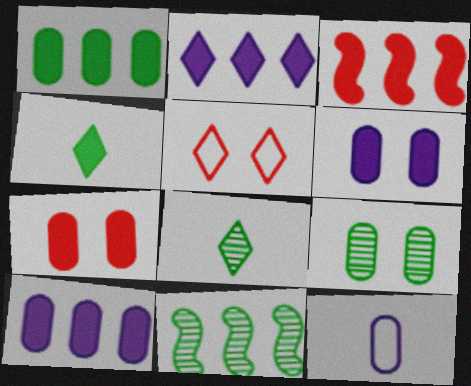[[1, 2, 3], 
[2, 5, 8], 
[3, 4, 6], 
[8, 9, 11]]